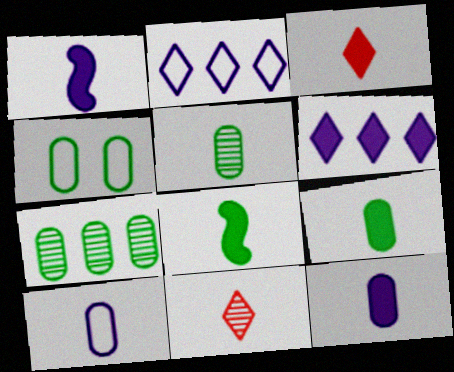[[1, 3, 9], 
[3, 8, 12], 
[4, 7, 9], 
[8, 10, 11]]